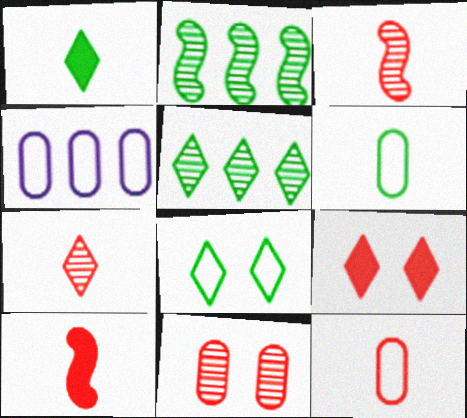[[1, 5, 8], 
[7, 10, 12]]